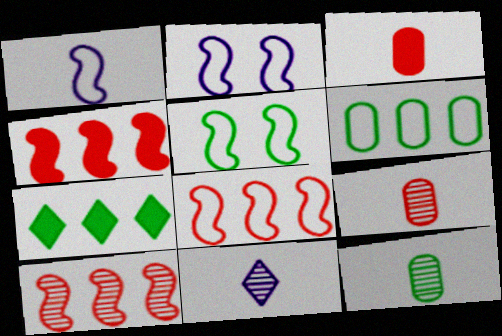[[1, 5, 8], 
[2, 7, 9], 
[4, 8, 10], 
[5, 7, 12]]